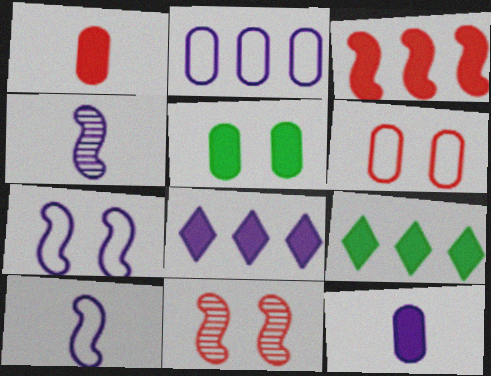[[4, 6, 9]]